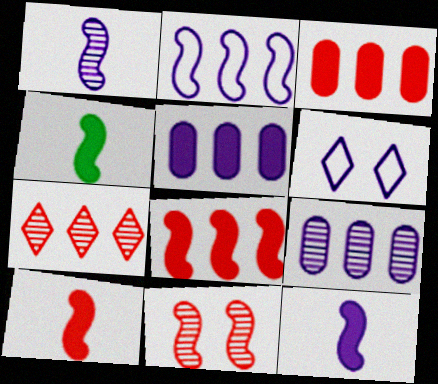[[1, 5, 6], 
[2, 4, 11], 
[4, 10, 12], 
[6, 9, 12]]